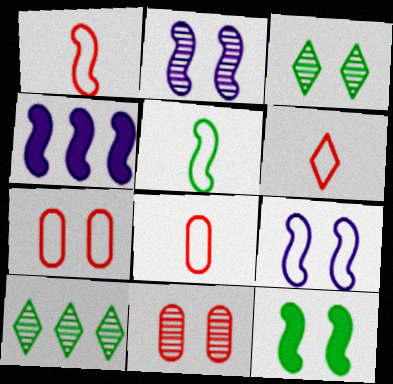[[1, 6, 8], 
[2, 3, 11], 
[3, 4, 8]]